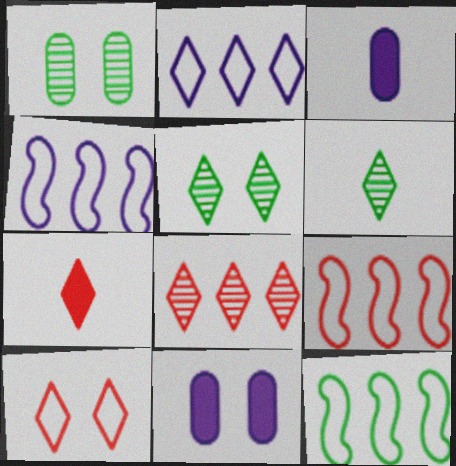[[1, 4, 7], 
[2, 5, 7], 
[3, 5, 9], 
[4, 9, 12], 
[6, 9, 11], 
[7, 8, 10]]